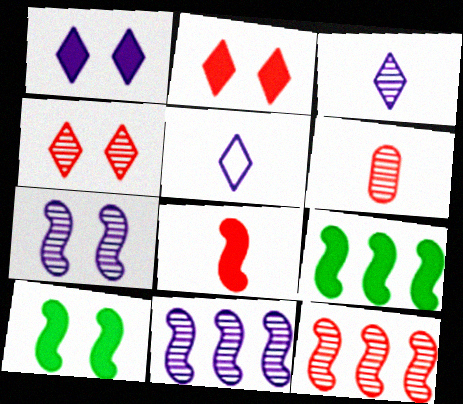[[4, 6, 12]]